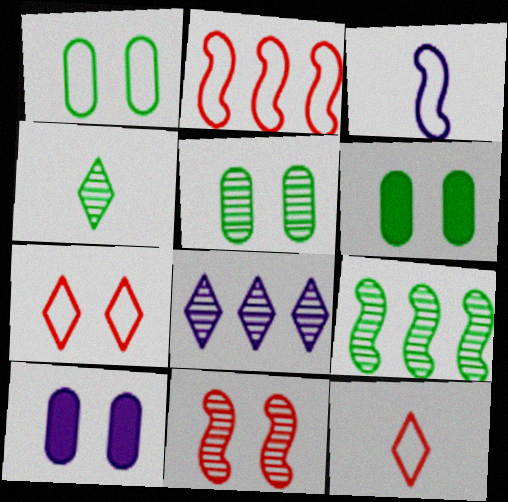[[1, 5, 6], 
[2, 4, 10], 
[3, 8, 10], 
[4, 5, 9], 
[9, 10, 12]]